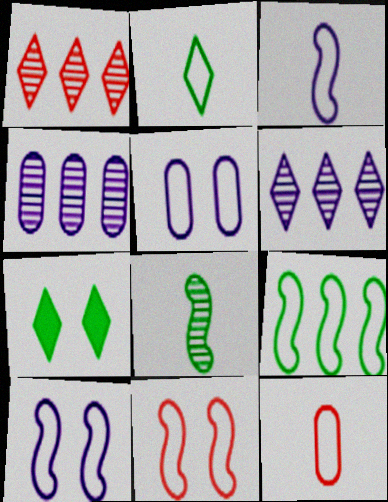[[2, 3, 12], 
[3, 9, 11]]